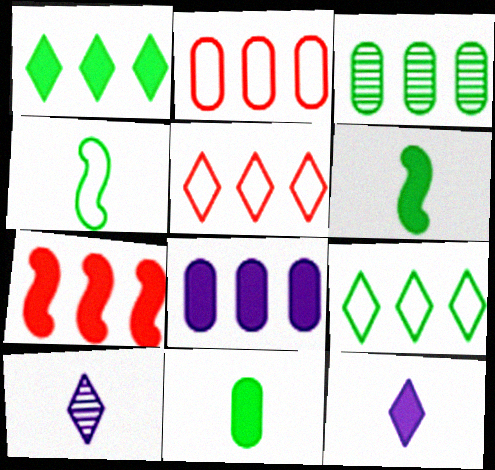[[1, 7, 8], 
[2, 3, 8]]